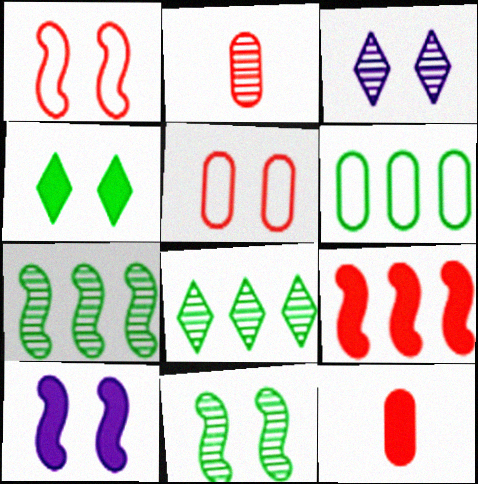[[1, 10, 11], 
[2, 3, 7]]